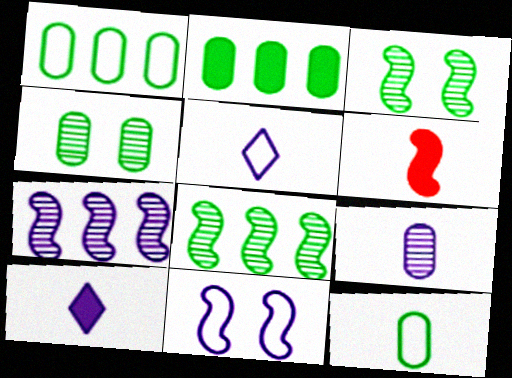[[2, 4, 12], 
[6, 8, 11]]